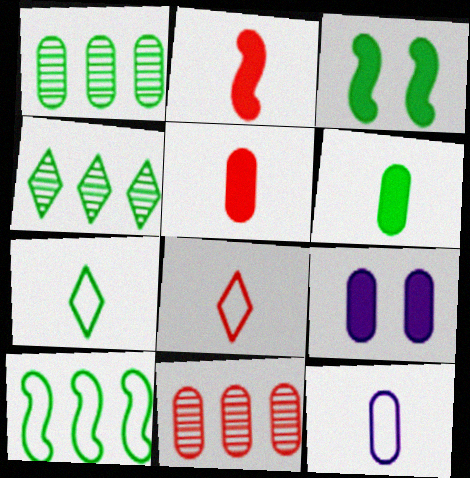[[1, 3, 7]]